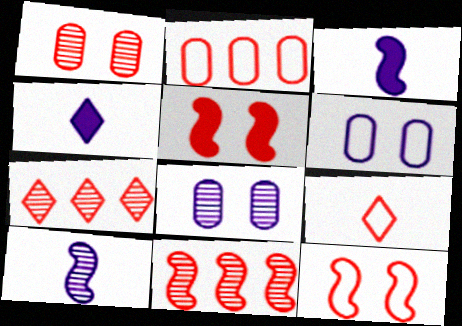[[2, 9, 12]]